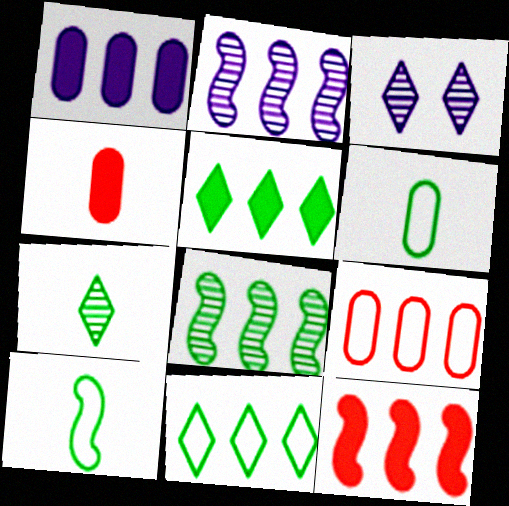[[1, 5, 12], 
[2, 5, 9], 
[3, 6, 12]]